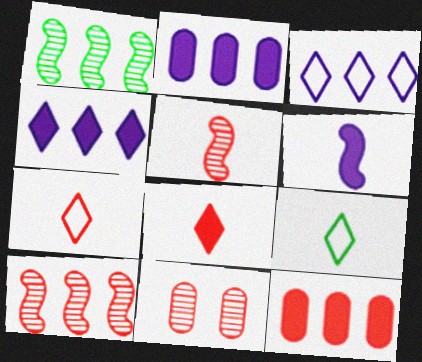[[1, 3, 12]]